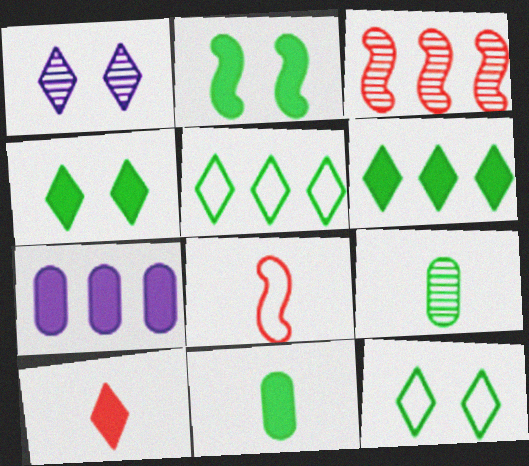[[1, 3, 9], 
[1, 5, 10], 
[2, 5, 9], 
[2, 6, 11], 
[2, 7, 10], 
[3, 5, 7]]